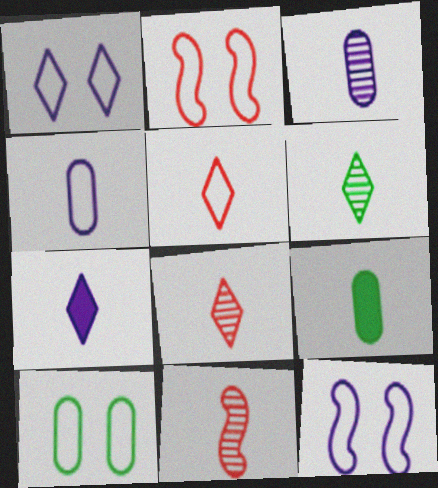[[1, 2, 10], 
[3, 6, 11], 
[5, 6, 7]]